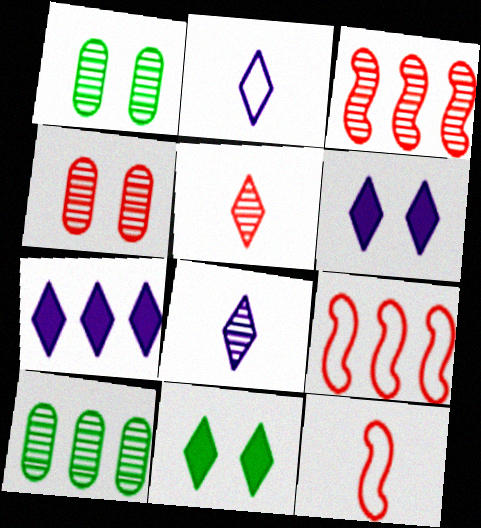[[1, 3, 8], 
[1, 7, 12], 
[3, 4, 5], 
[6, 10, 12], 
[7, 9, 10]]